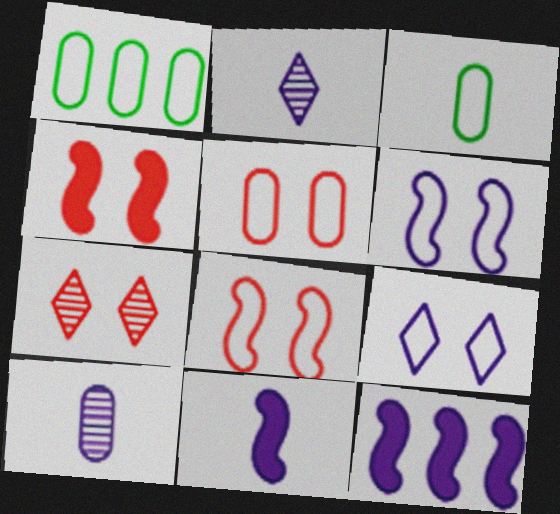[[1, 2, 4], 
[1, 7, 11], 
[3, 7, 12], 
[4, 5, 7], 
[9, 10, 12]]